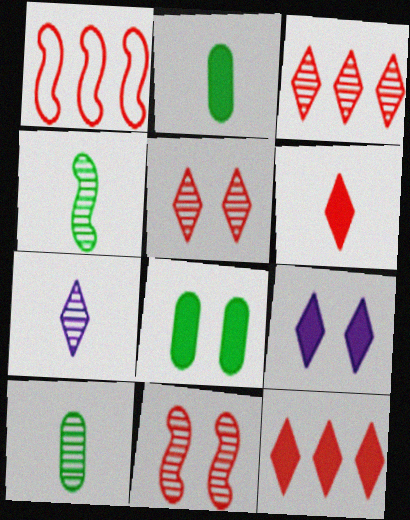[[1, 7, 8], 
[1, 9, 10]]